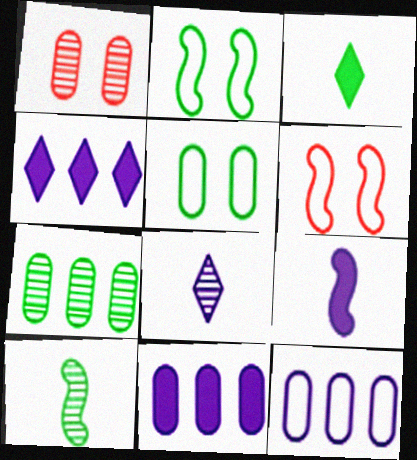[[2, 3, 7]]